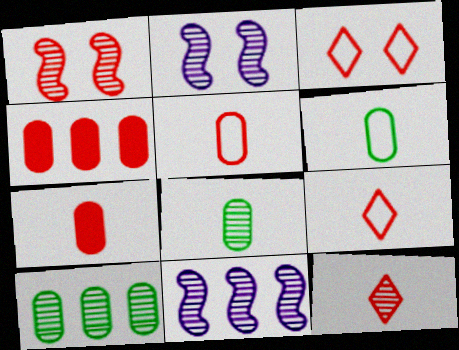[[1, 4, 9], 
[2, 10, 12]]